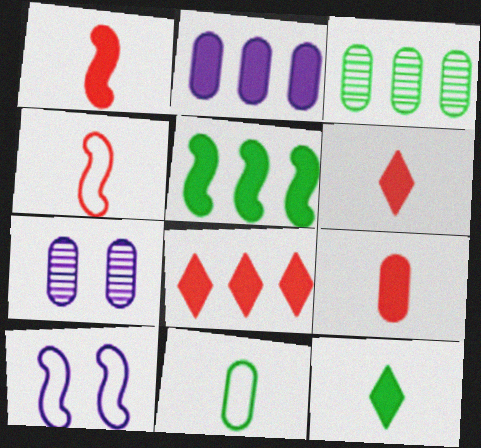[[1, 6, 9], 
[2, 5, 8], 
[3, 6, 10]]